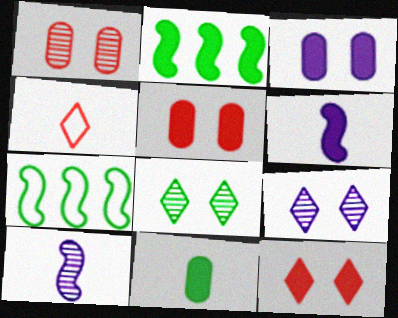[[4, 10, 11], 
[7, 8, 11]]